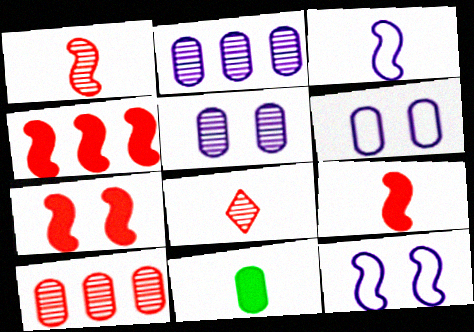[[3, 8, 11], 
[4, 7, 9], 
[6, 10, 11]]